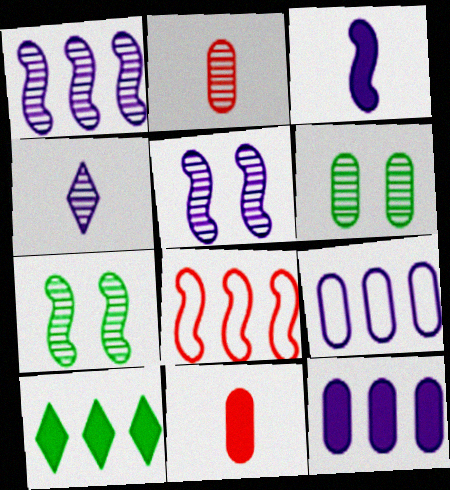[[3, 7, 8], 
[6, 9, 11]]